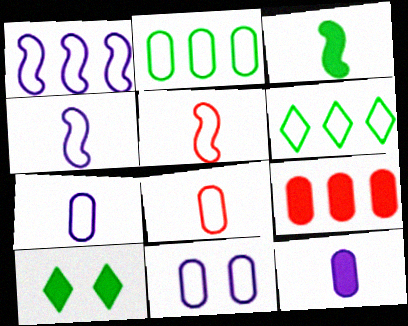[[2, 8, 11], 
[5, 6, 11]]